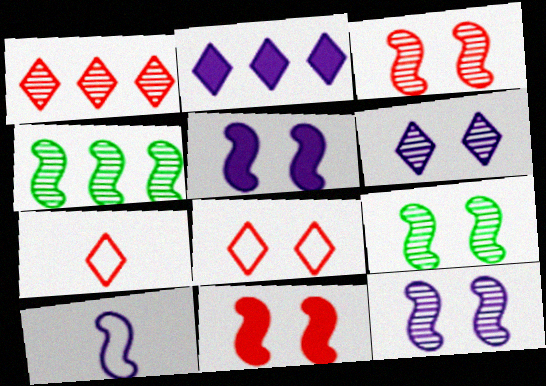[[3, 9, 12], 
[4, 10, 11]]